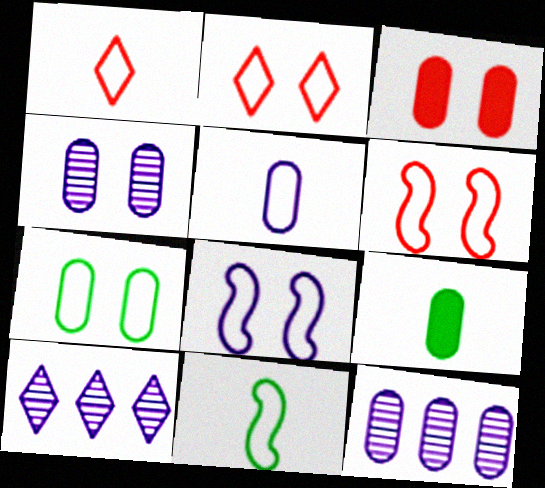[[1, 5, 11], 
[2, 7, 8], 
[3, 4, 7], 
[3, 10, 11], 
[6, 9, 10]]